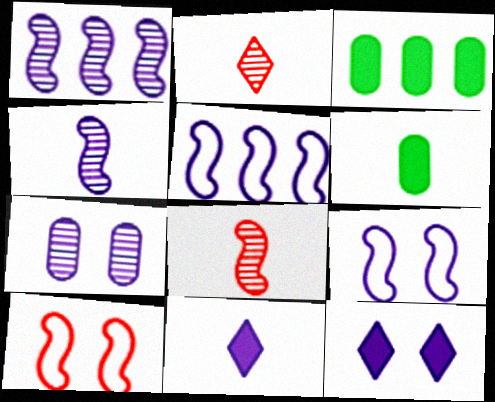[[2, 3, 9], 
[5, 7, 11], 
[7, 9, 12]]